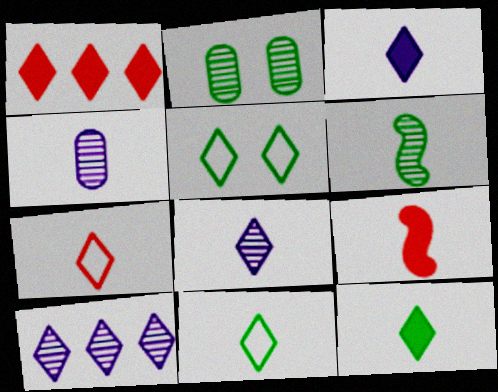[[1, 5, 8], 
[4, 9, 11], 
[7, 8, 12]]